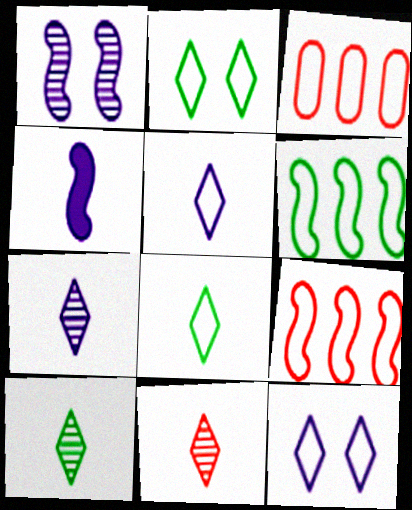[[7, 10, 11]]